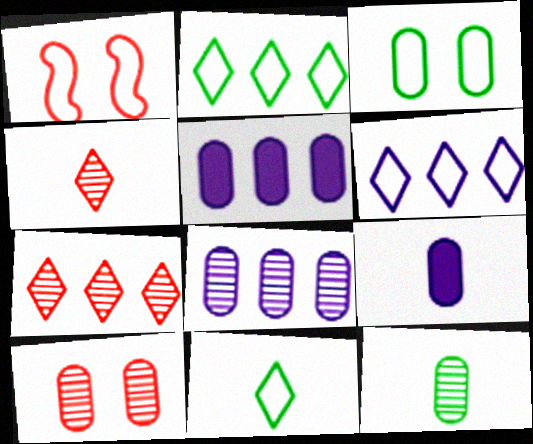[[8, 10, 12]]